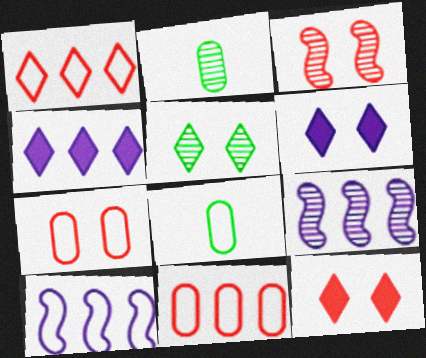[[2, 10, 12], 
[3, 4, 8], 
[3, 7, 12], 
[8, 9, 12]]